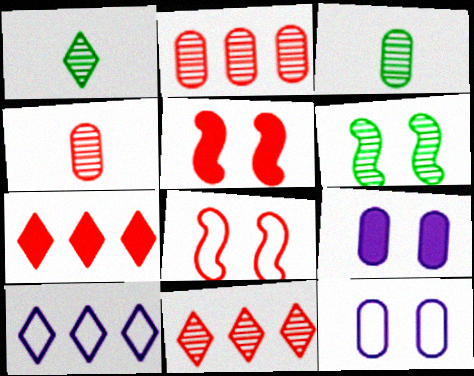[[3, 5, 10], 
[4, 7, 8]]